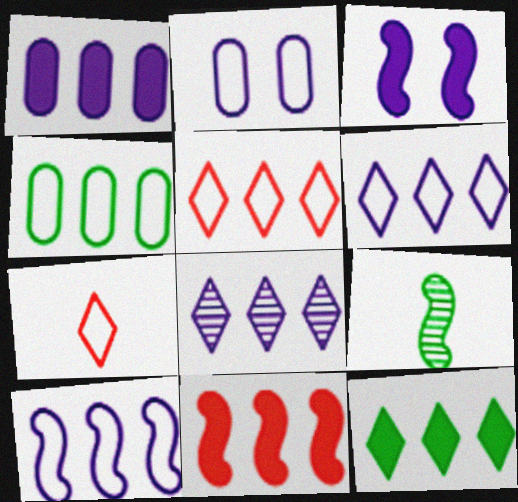[[1, 8, 10], 
[1, 11, 12], 
[4, 5, 10], 
[4, 8, 11], 
[5, 8, 12]]